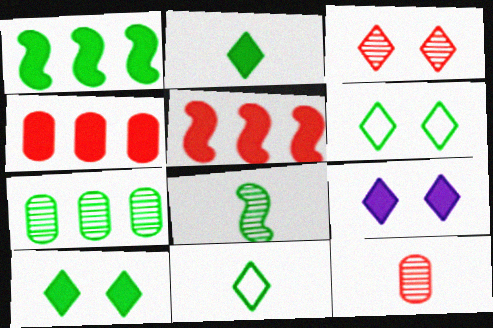[[3, 6, 9]]